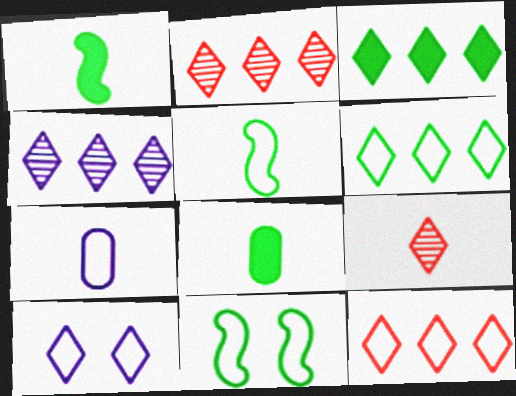[[1, 7, 9], 
[3, 4, 12], 
[3, 9, 10], 
[7, 11, 12]]